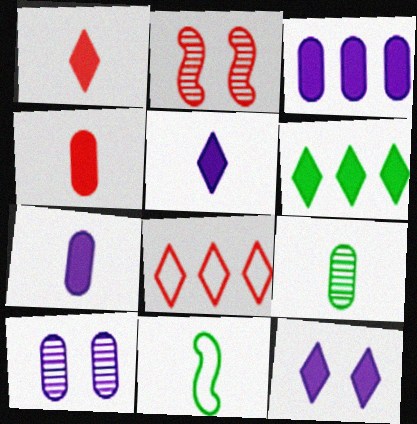[[1, 6, 12], 
[2, 4, 8]]